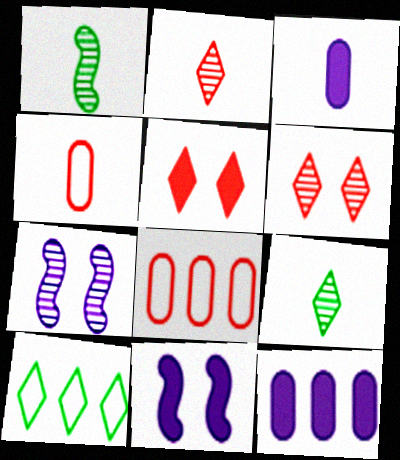[[8, 9, 11]]